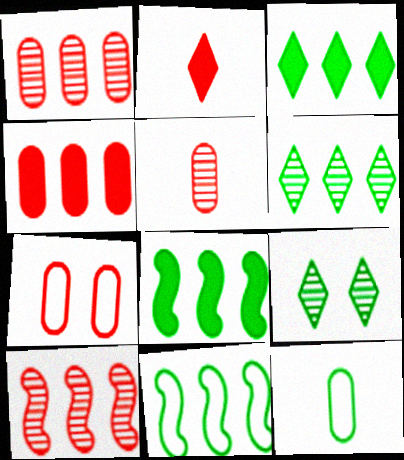[[2, 7, 10], 
[4, 5, 7], 
[8, 9, 12]]